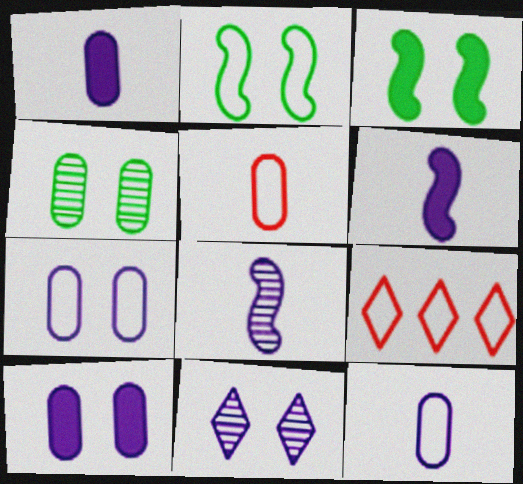[[2, 9, 12], 
[4, 6, 9]]